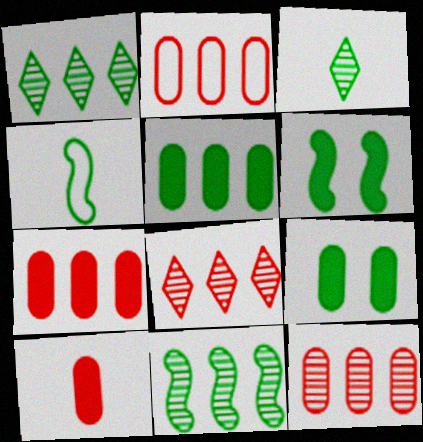[[1, 4, 9], 
[2, 7, 12], 
[4, 6, 11]]